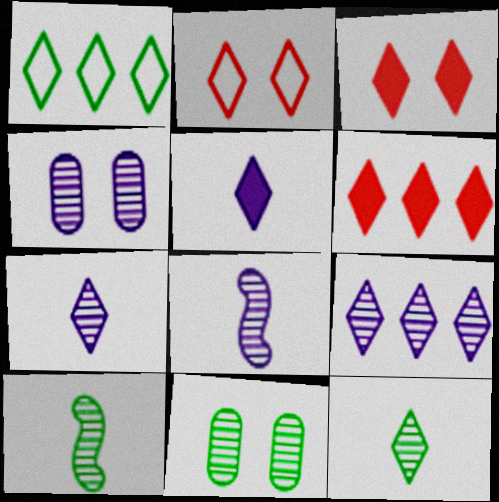[[1, 3, 7], 
[1, 6, 9], 
[4, 8, 9]]